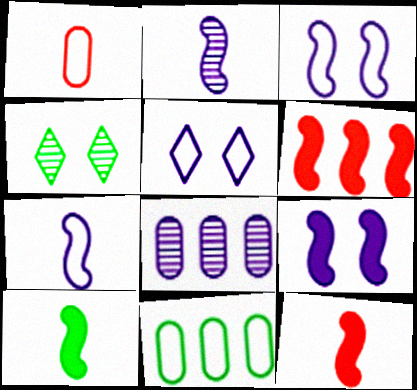[[4, 10, 11], 
[6, 9, 10]]